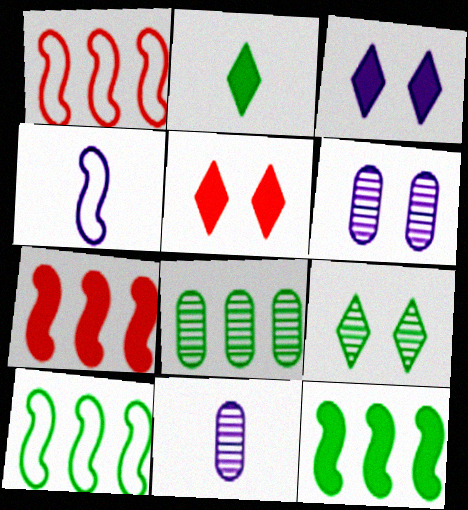[[1, 2, 6], 
[4, 5, 8], 
[5, 10, 11]]